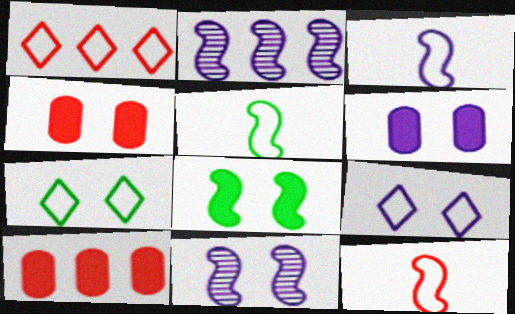[[2, 8, 12], 
[3, 5, 12], 
[4, 7, 11], 
[6, 9, 11]]